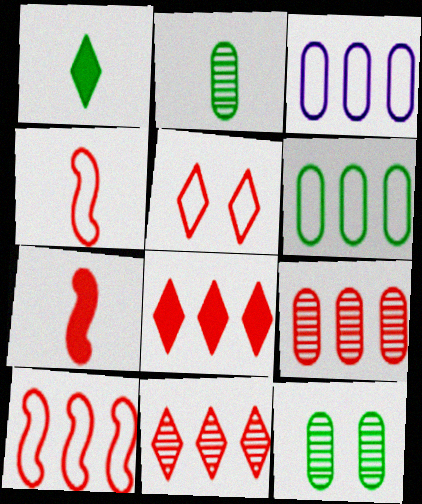[[5, 7, 9], 
[8, 9, 10]]